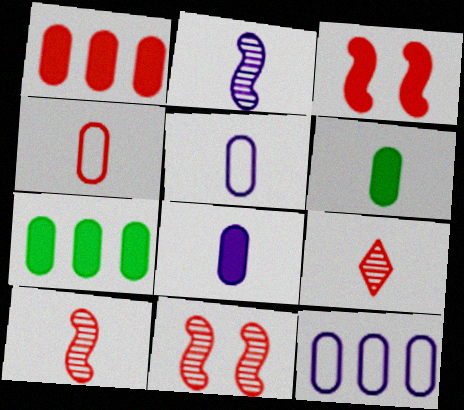[]